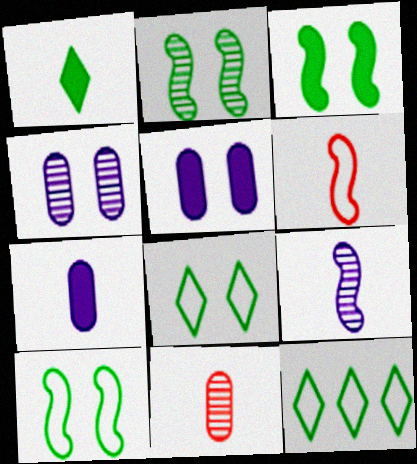[[2, 3, 10]]